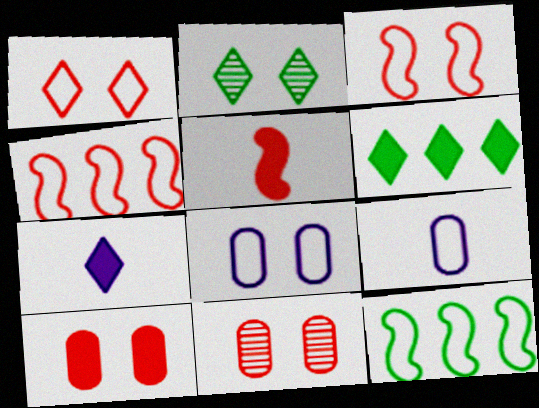[[1, 9, 12], 
[7, 11, 12]]